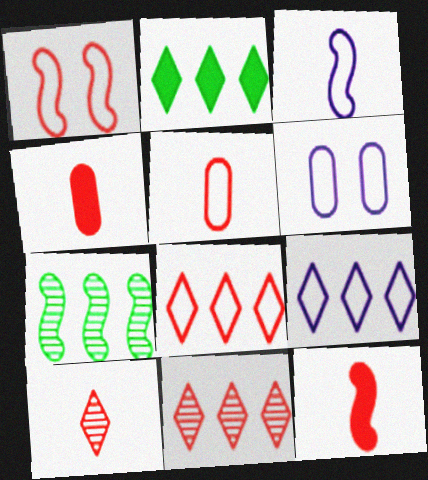[[1, 4, 11], 
[1, 5, 8], 
[2, 9, 11], 
[3, 6, 9], 
[5, 10, 12]]